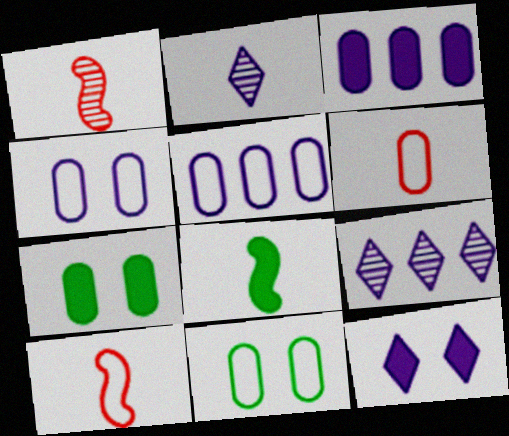[[2, 6, 8], 
[5, 6, 11], 
[7, 9, 10]]